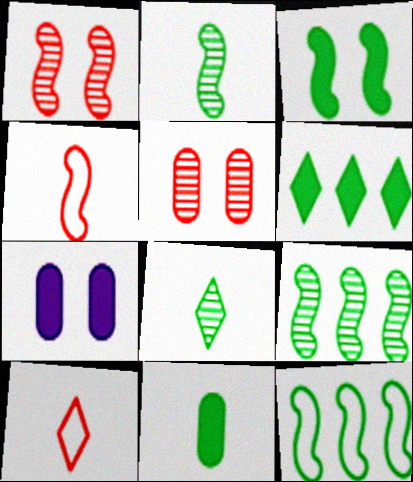[[2, 3, 12], 
[3, 6, 11], 
[7, 9, 10]]